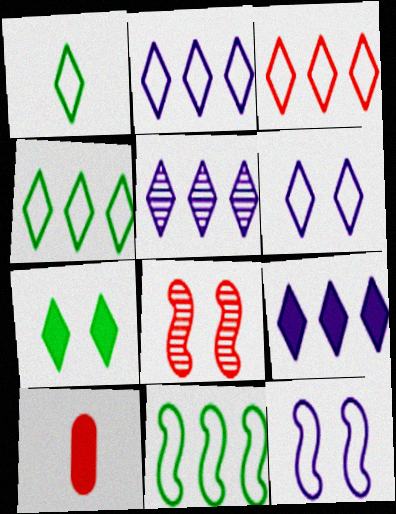[[1, 3, 6], 
[2, 3, 4], 
[2, 5, 9], 
[3, 8, 10]]